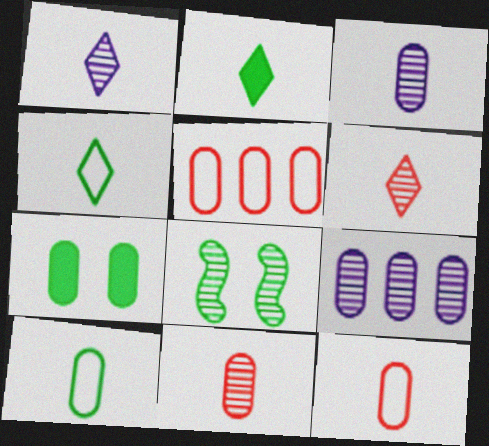[[3, 5, 7], 
[6, 8, 9], 
[7, 9, 12]]